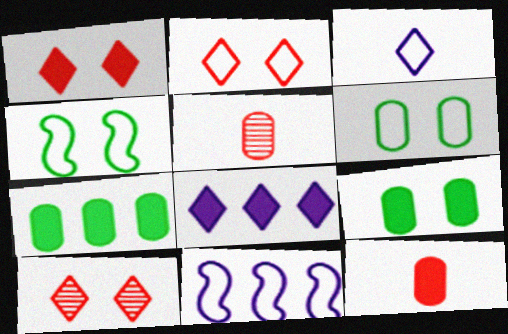[[1, 2, 10], 
[4, 5, 8]]